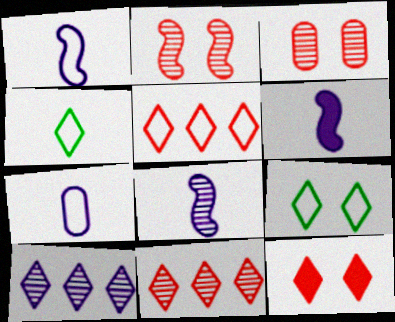[[1, 6, 8], 
[4, 10, 12]]